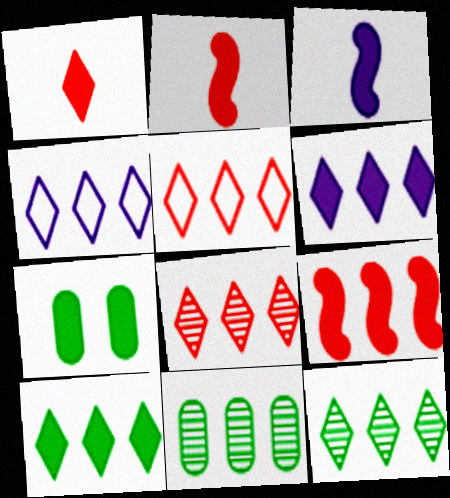[[2, 6, 7], 
[4, 8, 10], 
[4, 9, 11], 
[5, 6, 12]]